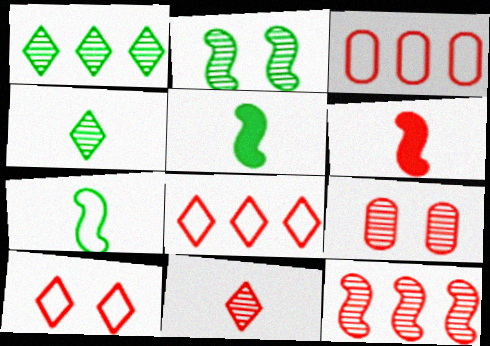[[6, 8, 9], 
[9, 11, 12]]